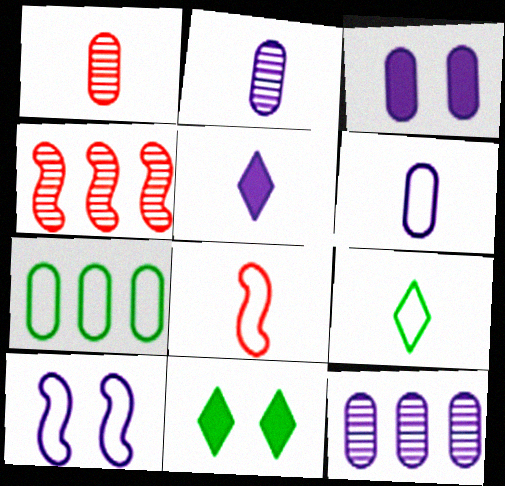[[1, 3, 7], 
[3, 4, 9], 
[3, 6, 12], 
[4, 6, 11], 
[5, 10, 12], 
[6, 8, 9], 
[8, 11, 12]]